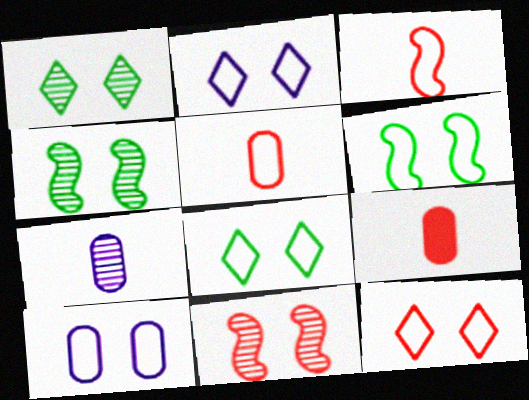[[2, 8, 12], 
[6, 10, 12]]